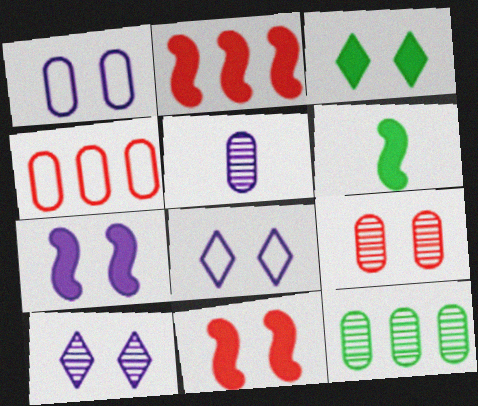[[1, 7, 10], 
[2, 6, 7], 
[4, 6, 10], 
[5, 9, 12]]